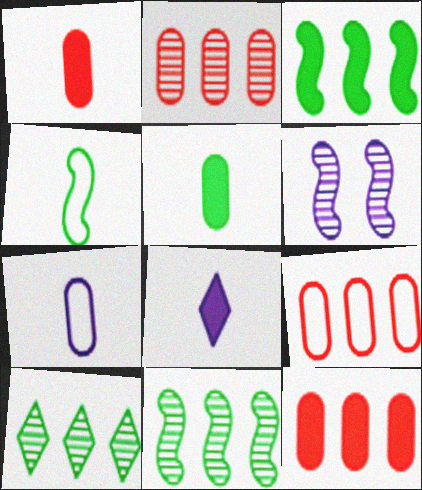[[2, 9, 12]]